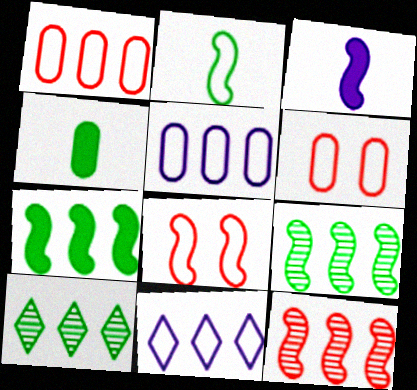[[2, 6, 11], 
[3, 6, 10], 
[3, 8, 9]]